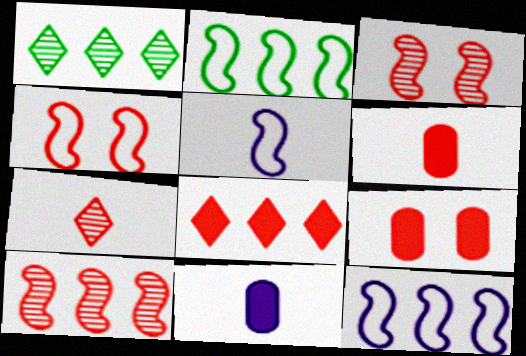[[1, 4, 11], 
[1, 5, 9], 
[2, 4, 5]]